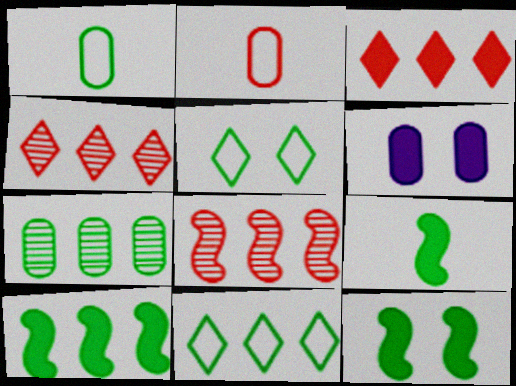[[2, 6, 7], 
[3, 6, 9], 
[5, 7, 9], 
[7, 10, 11], 
[9, 10, 12]]